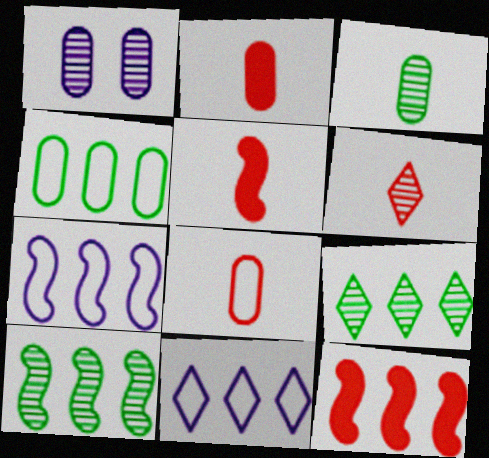[[1, 2, 4], 
[1, 6, 10], 
[5, 6, 8], 
[7, 10, 12]]